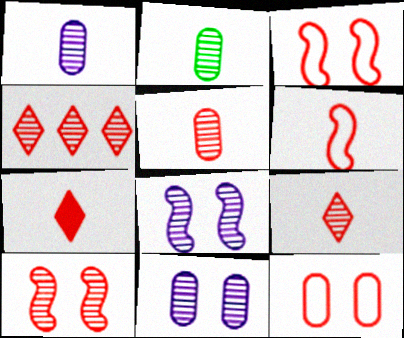[[1, 2, 5], 
[2, 4, 8], 
[4, 5, 10], 
[5, 6, 7]]